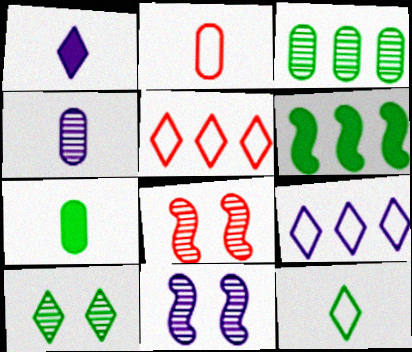[[1, 5, 10], 
[2, 4, 7], 
[5, 7, 11], 
[7, 8, 9]]